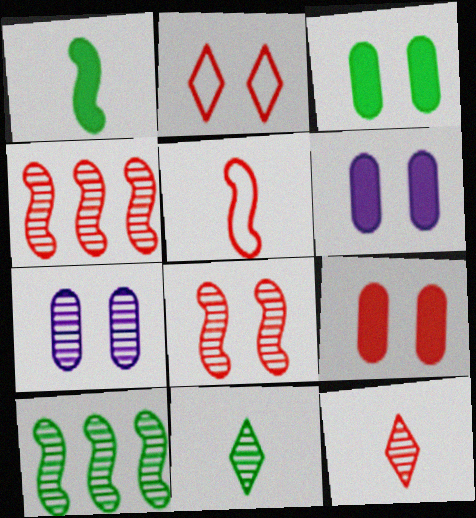[[2, 8, 9], 
[3, 6, 9], 
[4, 7, 11], 
[7, 10, 12]]